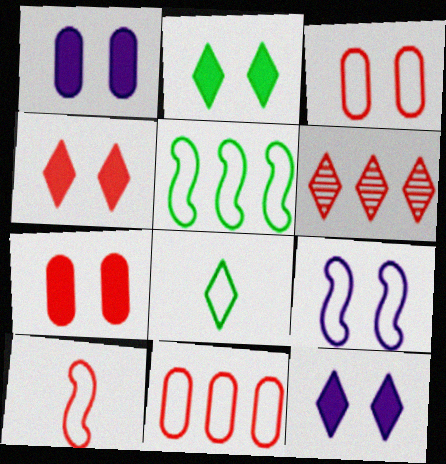[[2, 4, 12], 
[5, 9, 10], 
[6, 7, 10], 
[6, 8, 12], 
[8, 9, 11]]